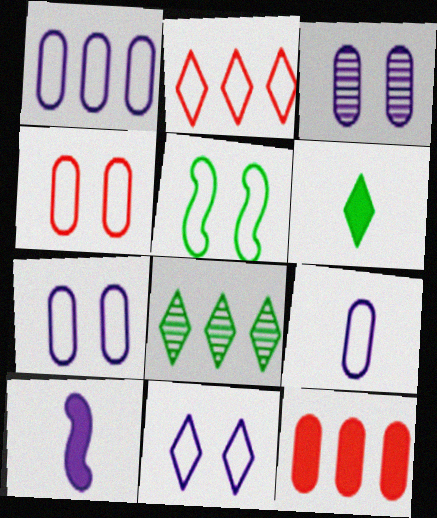[[1, 7, 9], 
[2, 5, 9], 
[4, 5, 11], 
[4, 8, 10]]